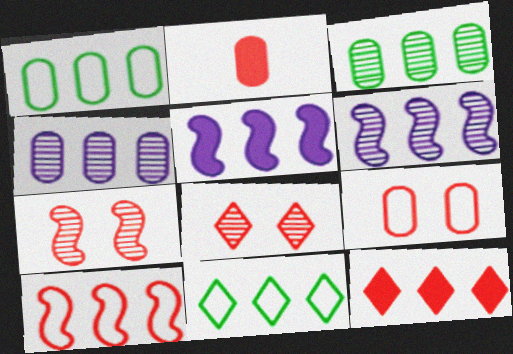[[1, 6, 12], 
[2, 8, 10]]